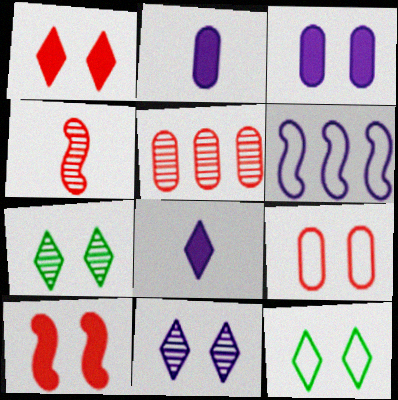[[1, 11, 12], 
[2, 6, 11]]